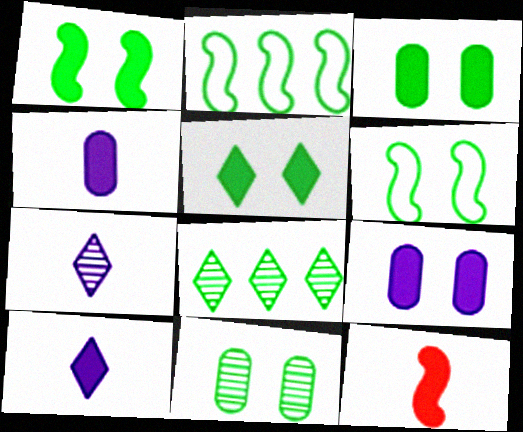[[1, 3, 5], 
[5, 6, 11]]